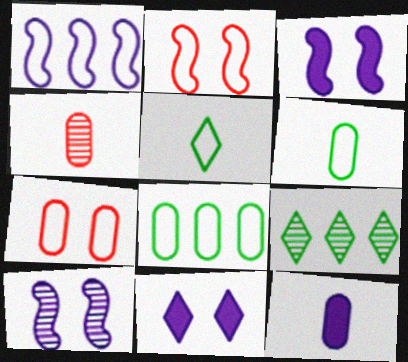[[1, 5, 7], 
[2, 9, 12], 
[4, 6, 12], 
[4, 9, 10]]